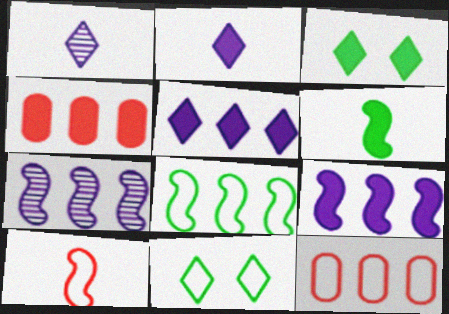[]